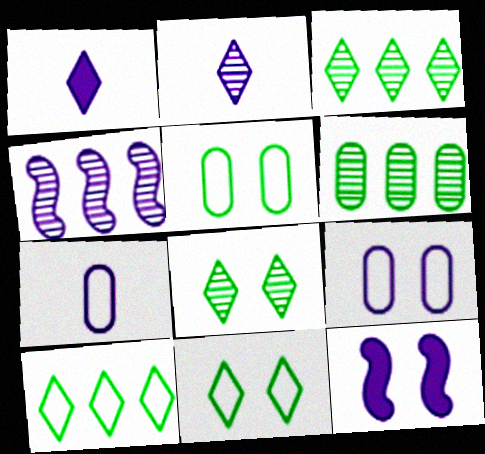[[1, 4, 9]]